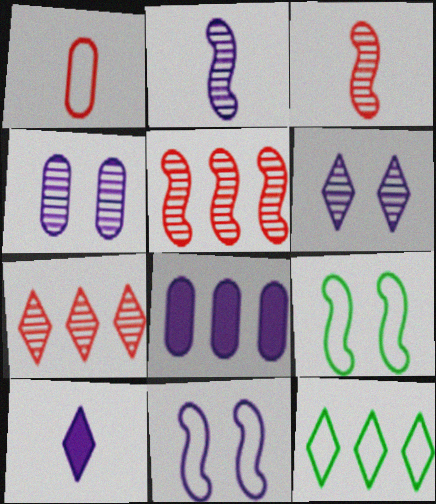[[1, 11, 12], 
[5, 8, 12]]